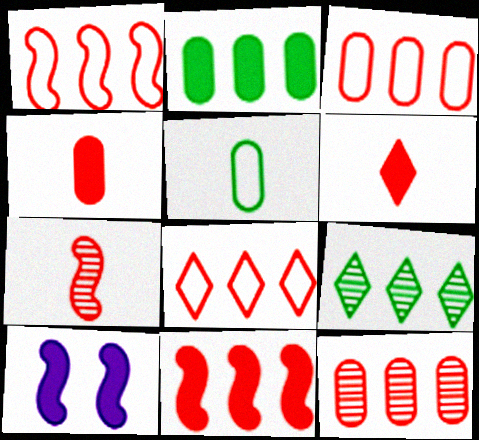[[1, 3, 8], 
[2, 6, 10], 
[8, 11, 12]]